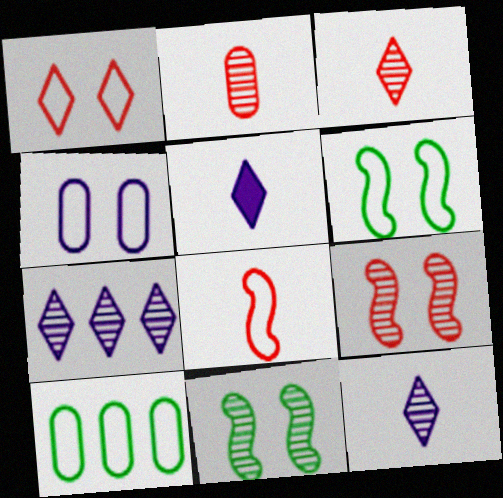[[1, 4, 6], 
[2, 7, 11], 
[5, 9, 10]]